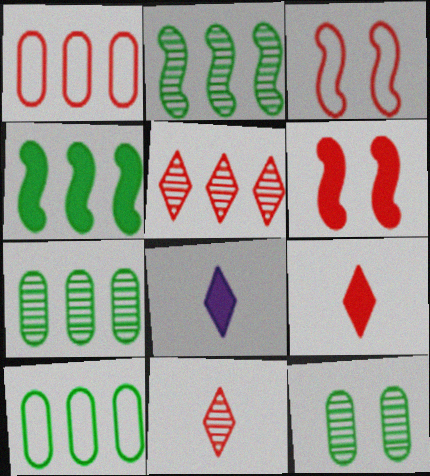[[1, 6, 11], 
[3, 7, 8]]